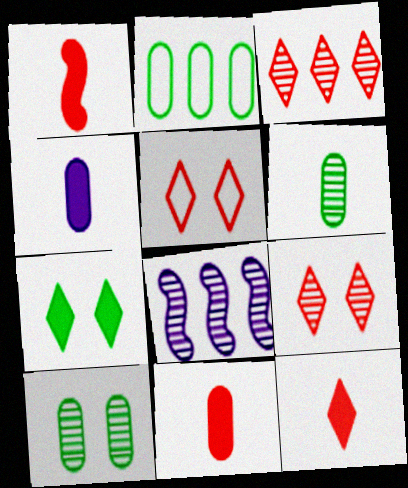[[1, 11, 12], 
[3, 5, 12], 
[6, 8, 9]]